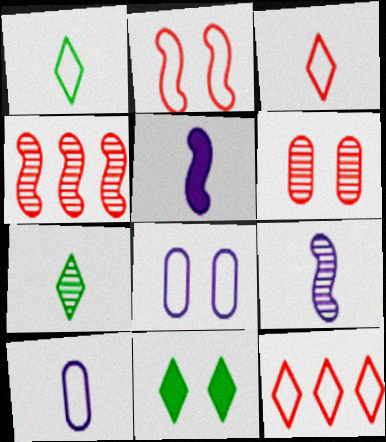[[4, 10, 11]]